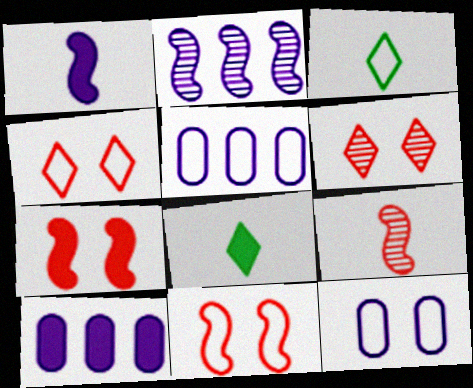[[3, 5, 11], 
[7, 8, 10]]